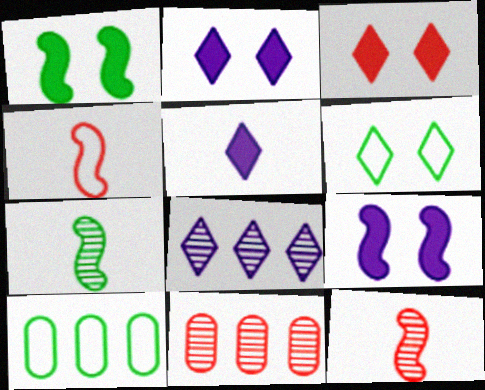[[2, 10, 12], 
[3, 4, 11]]